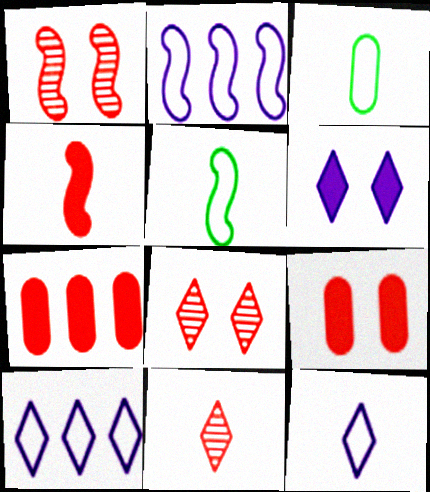[]